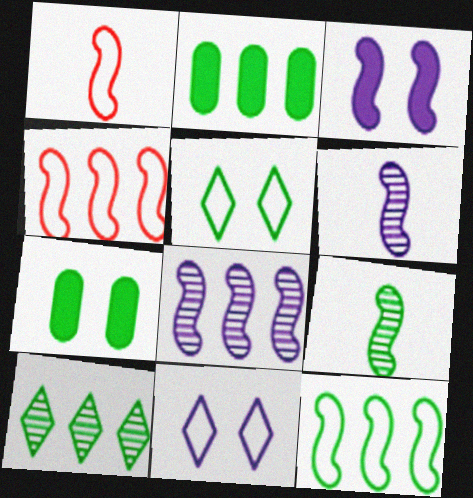[[2, 5, 9], 
[2, 10, 12], 
[3, 4, 9]]